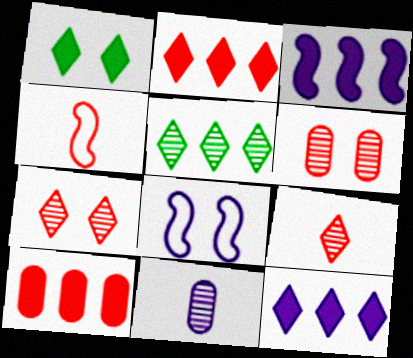[[1, 6, 8], 
[2, 4, 6], 
[4, 7, 10], 
[8, 11, 12]]